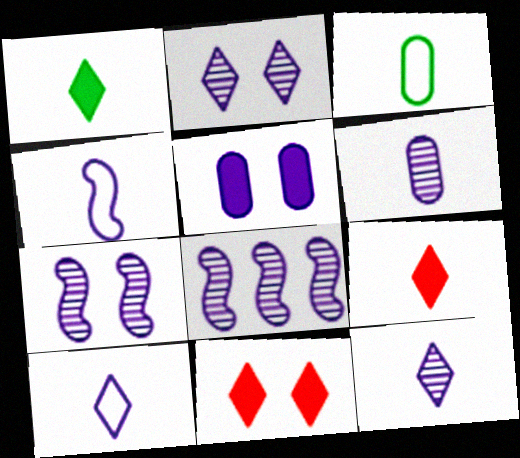[[2, 6, 8], 
[3, 8, 11], 
[5, 8, 10]]